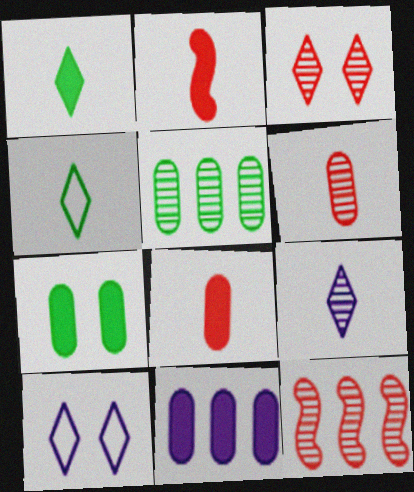[[2, 5, 10], 
[3, 6, 12], 
[7, 8, 11]]